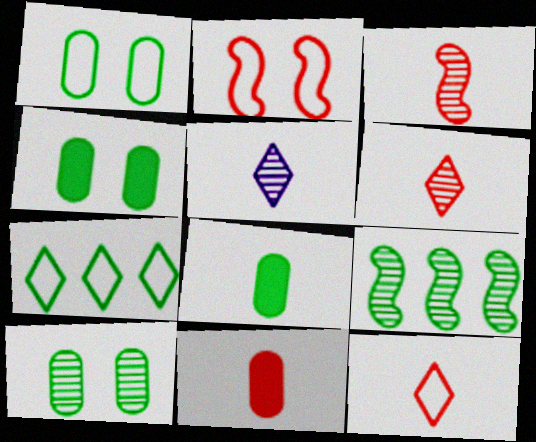[[1, 4, 10], 
[3, 11, 12]]